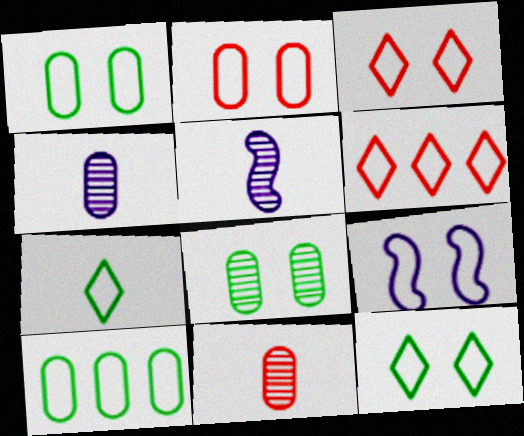[[1, 3, 9], 
[2, 9, 12]]